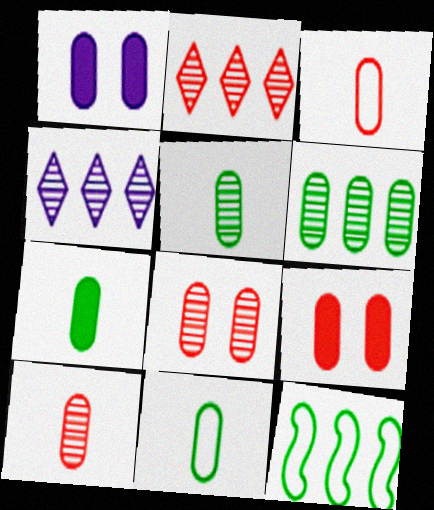[[1, 3, 6], 
[5, 7, 11]]